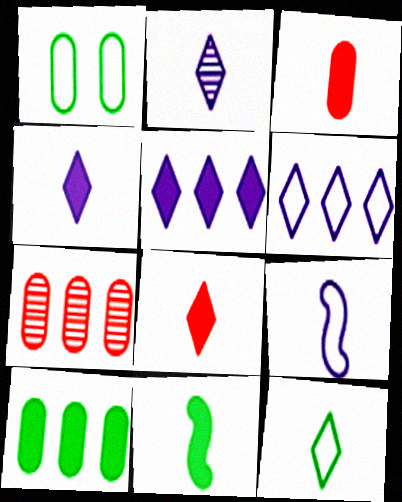[[2, 8, 12], 
[3, 4, 11]]